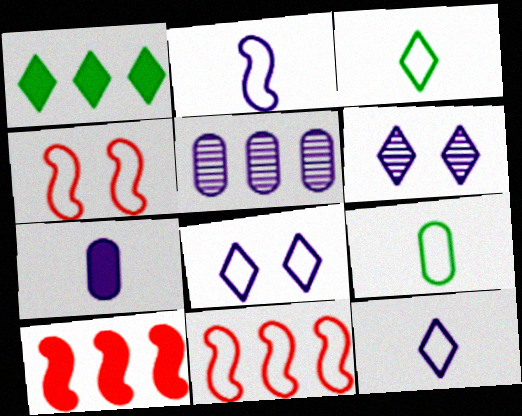[[1, 5, 11], 
[6, 9, 10], 
[8, 9, 11]]